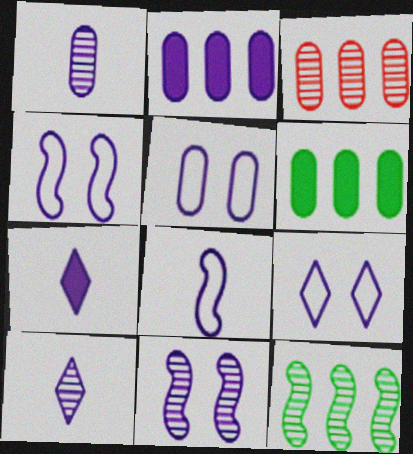[[1, 2, 5], 
[1, 7, 8], 
[2, 4, 10], 
[4, 5, 9]]